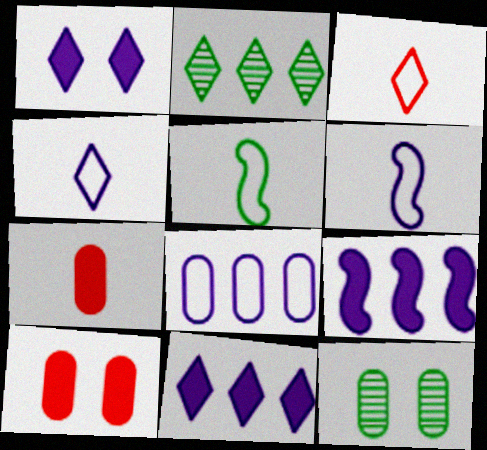[[1, 2, 3], 
[2, 6, 10], 
[3, 9, 12], 
[7, 8, 12]]